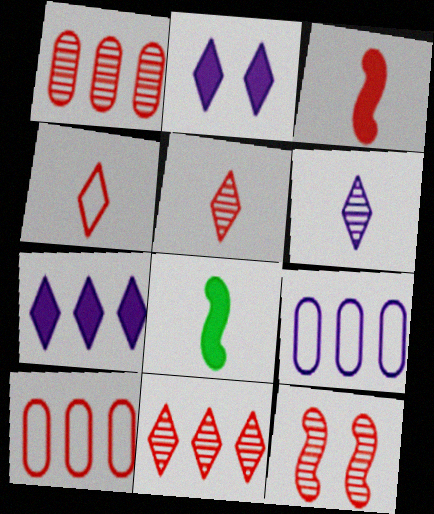[[1, 5, 12]]